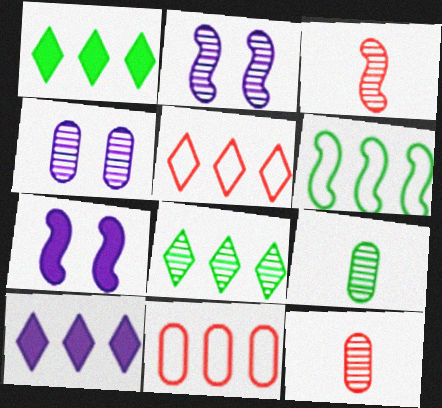[[2, 8, 12], 
[3, 4, 8], 
[3, 6, 7], 
[5, 7, 9], 
[5, 8, 10]]